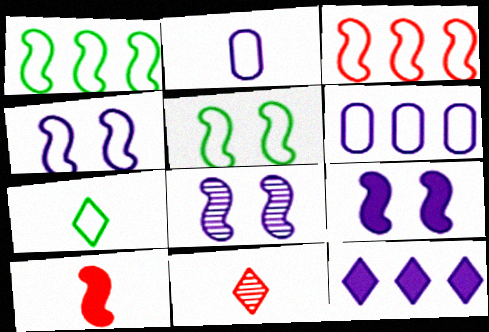[[1, 8, 10], 
[2, 8, 12], 
[4, 8, 9]]